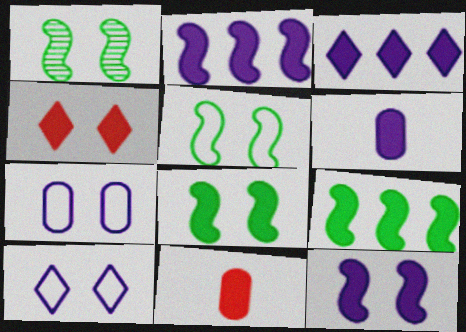[[1, 4, 7], 
[1, 5, 8], 
[3, 6, 12], 
[3, 8, 11], 
[4, 6, 9]]